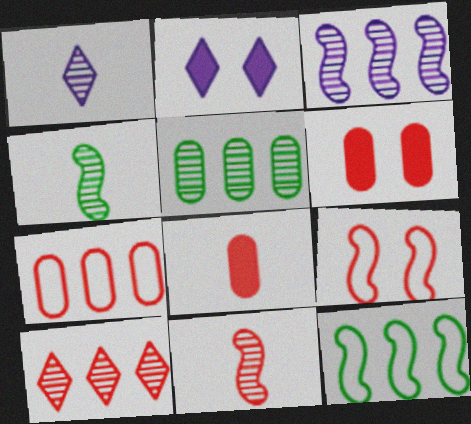[[1, 6, 12], 
[2, 4, 7], 
[3, 5, 10], 
[8, 9, 10]]